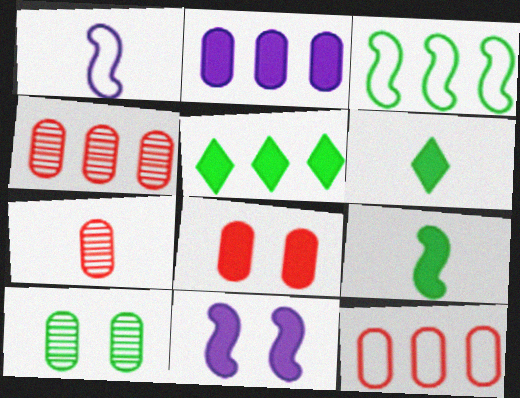[[1, 6, 7], 
[3, 6, 10], 
[7, 8, 12]]